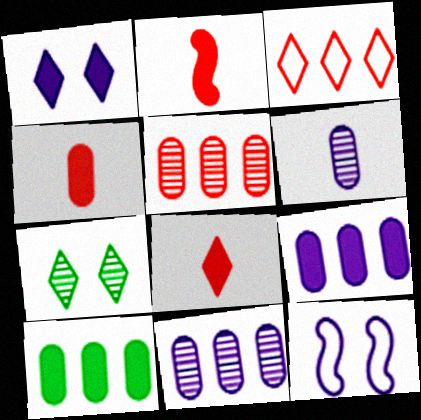[[1, 2, 10], 
[2, 4, 8]]